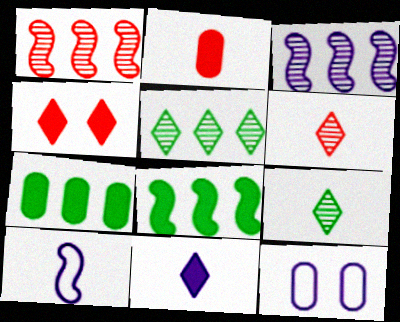[[2, 9, 10], 
[3, 11, 12], 
[6, 8, 12]]